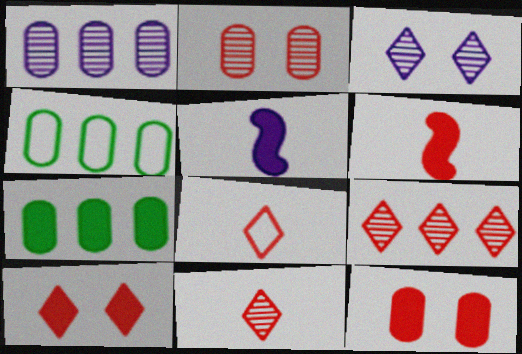[[3, 4, 6], 
[5, 7, 10], 
[8, 9, 10]]